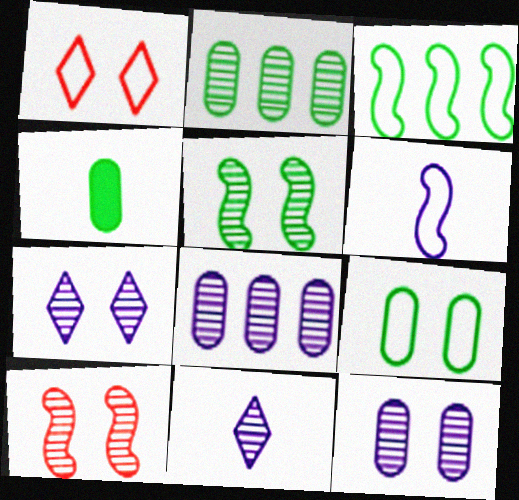[[2, 4, 9], 
[2, 10, 11]]